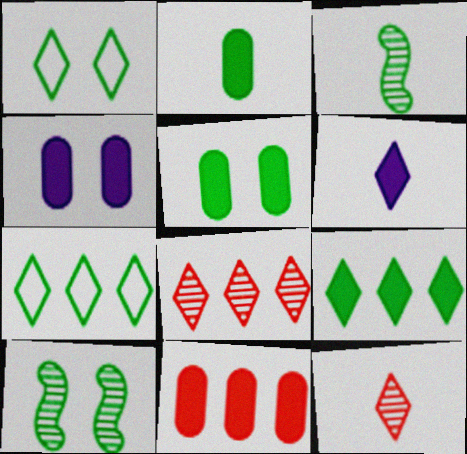[[1, 5, 10], 
[1, 6, 8], 
[2, 4, 11], 
[2, 7, 10], 
[3, 5, 7]]